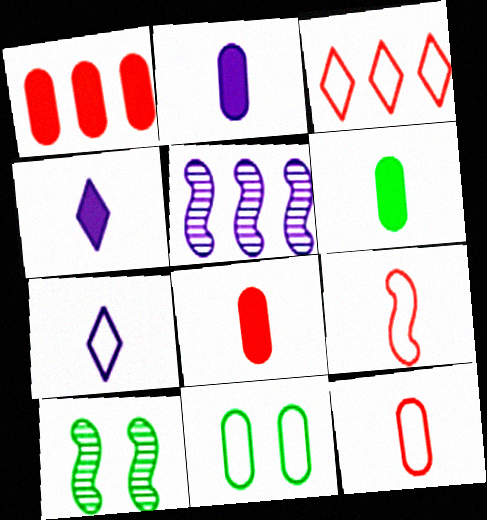[[1, 7, 10], 
[2, 3, 10], 
[2, 6, 8]]